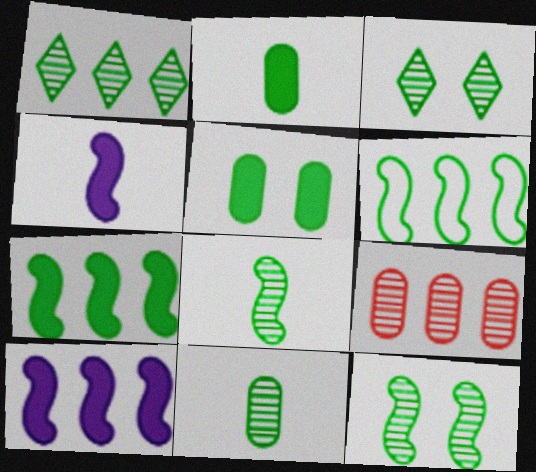[[1, 11, 12], 
[2, 3, 6]]